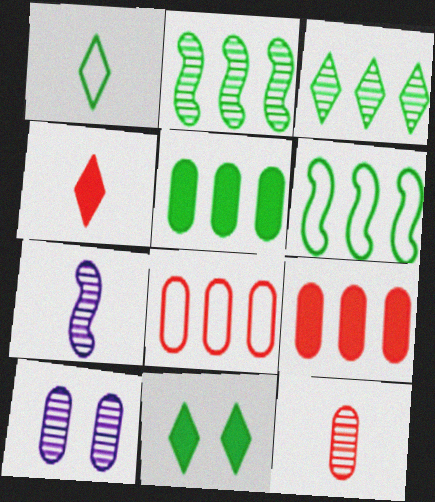[[1, 3, 11], 
[3, 5, 6], 
[4, 6, 10], 
[7, 8, 11]]